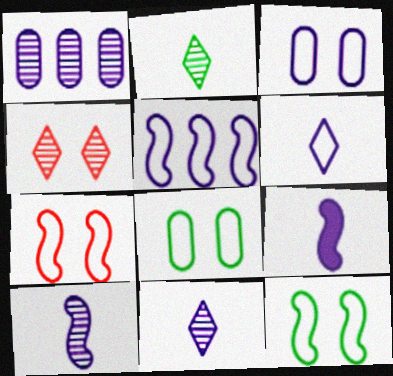[[3, 5, 6]]